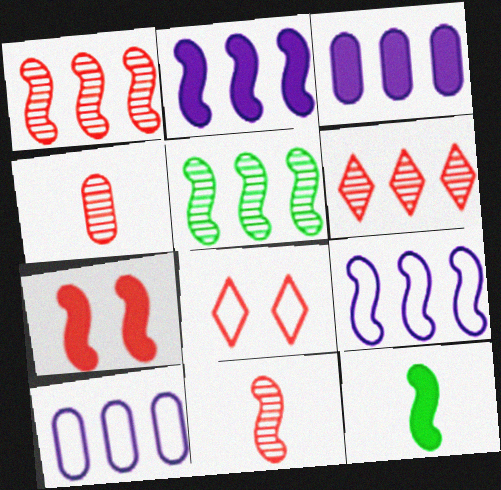[[2, 7, 12]]